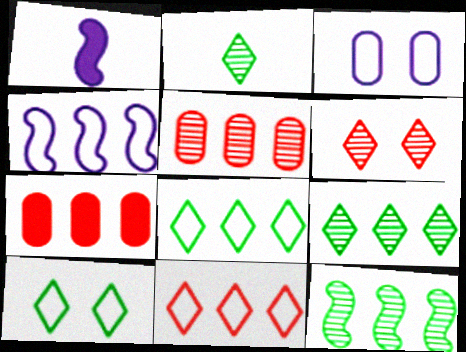[[1, 5, 10], 
[4, 7, 9]]